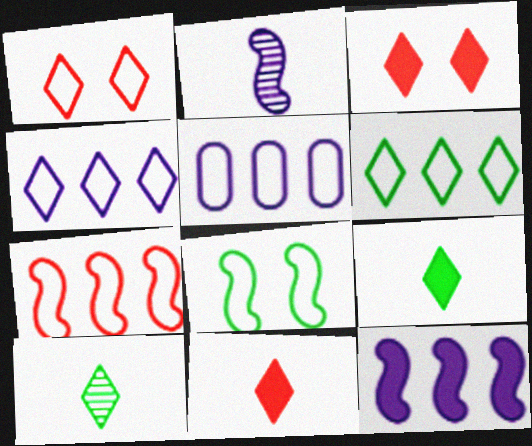[[3, 4, 10], 
[5, 6, 7]]